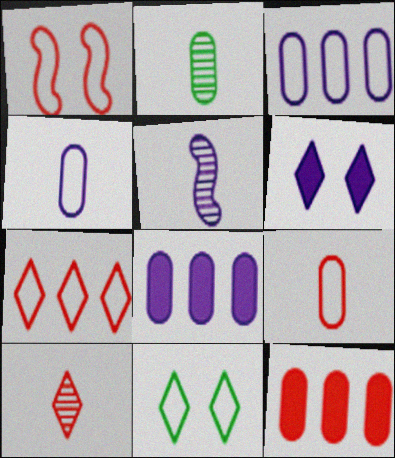[[1, 7, 9], 
[1, 10, 12], 
[2, 5, 10], 
[3, 5, 6], 
[5, 11, 12]]